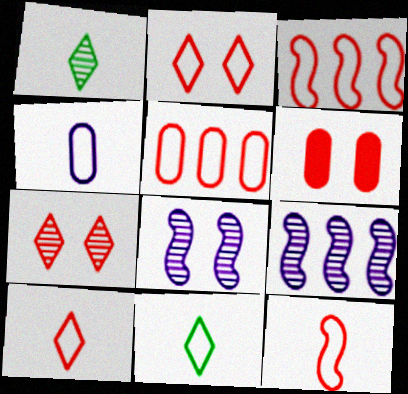[[2, 5, 12], 
[4, 11, 12], 
[6, 9, 11]]